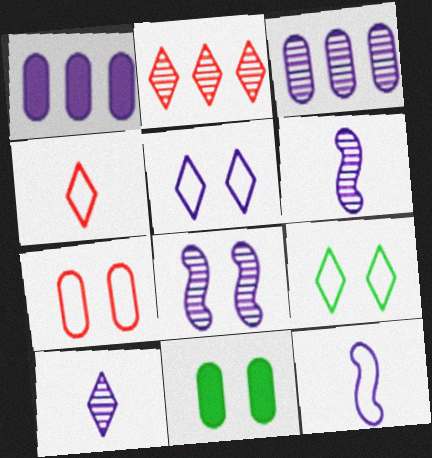[[1, 5, 6], 
[2, 11, 12], 
[3, 8, 10]]